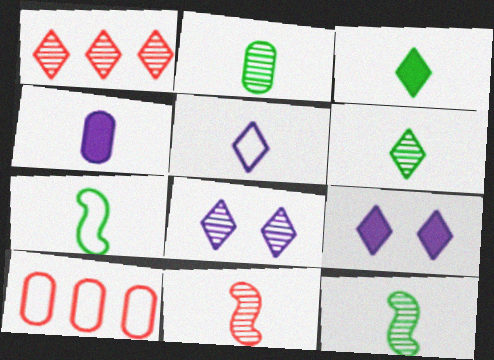[[1, 6, 8], 
[2, 3, 7], 
[2, 6, 12], 
[9, 10, 12]]